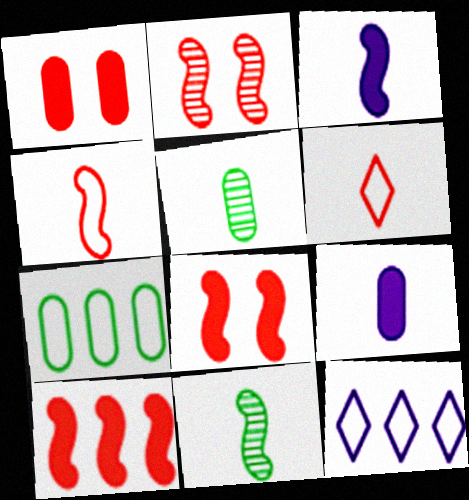[[1, 11, 12], 
[2, 4, 10], 
[3, 4, 11], 
[3, 5, 6], 
[5, 8, 12], 
[6, 9, 11]]